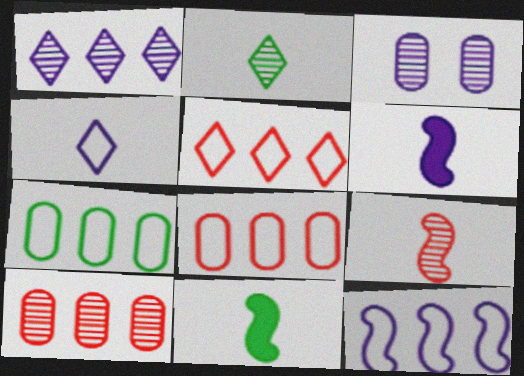[[3, 5, 11], 
[5, 7, 12]]